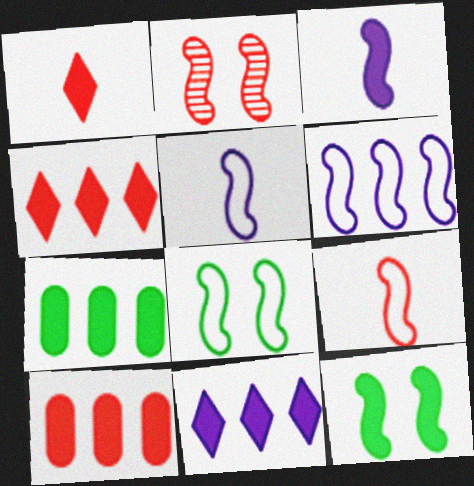[[6, 8, 9]]